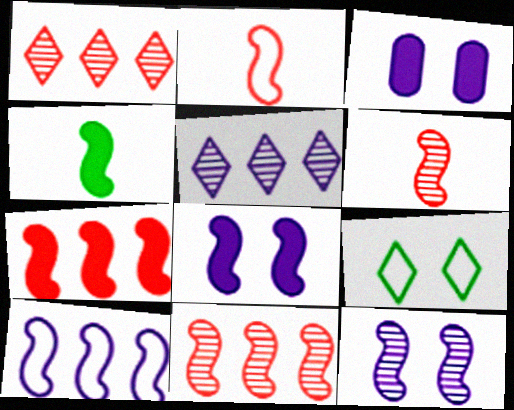[[4, 7, 8]]